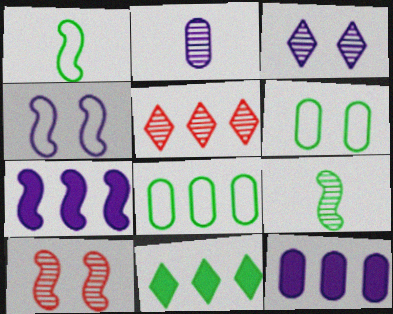[[1, 7, 10], 
[5, 7, 8], 
[6, 9, 11]]